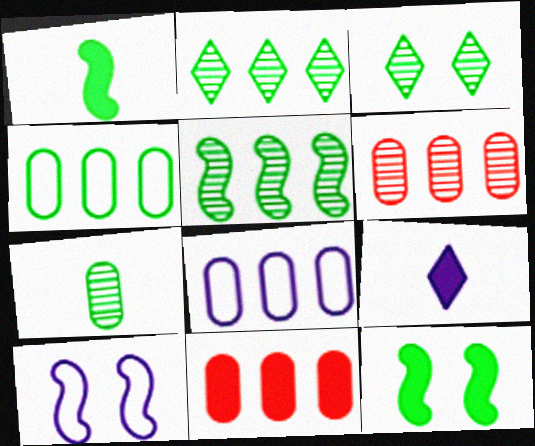[[1, 3, 4], 
[3, 5, 7], 
[9, 11, 12]]